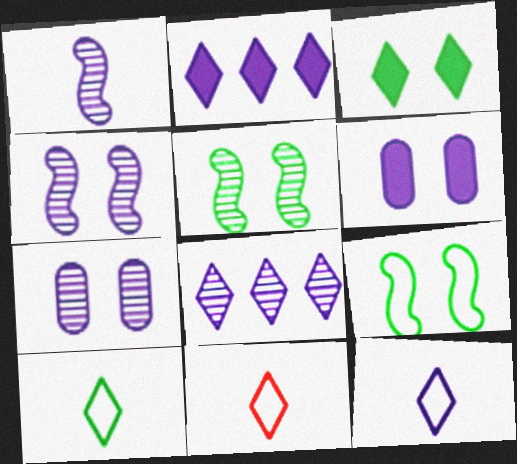[[1, 7, 8], 
[3, 8, 11], 
[10, 11, 12]]